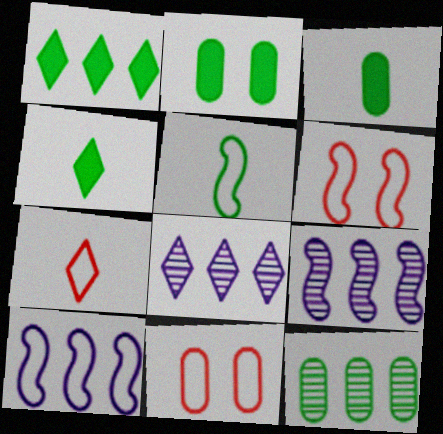[[2, 7, 9], 
[3, 6, 8], 
[4, 9, 11], 
[5, 6, 10]]